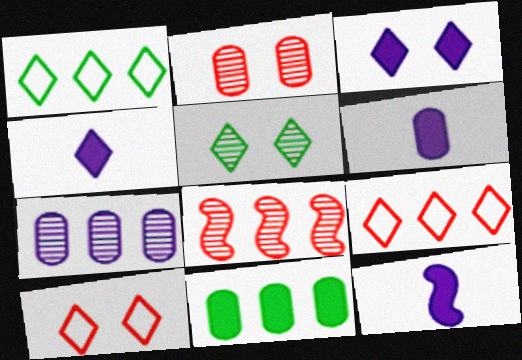[[1, 2, 12], 
[3, 5, 10], 
[4, 5, 9], 
[4, 6, 12]]